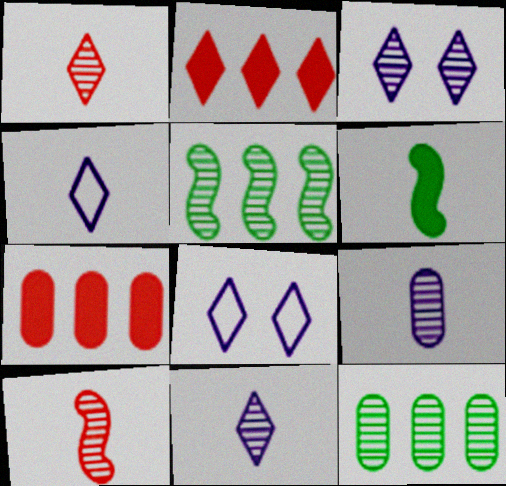[[3, 10, 12]]